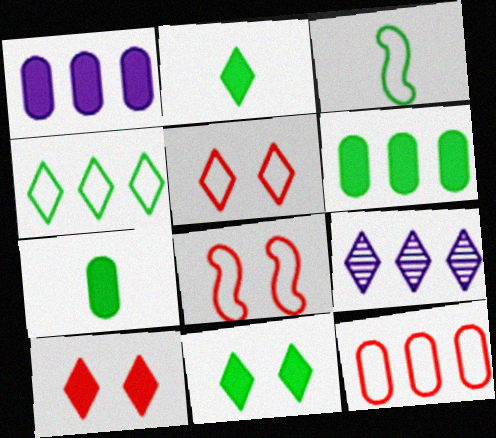[[2, 5, 9], 
[7, 8, 9]]